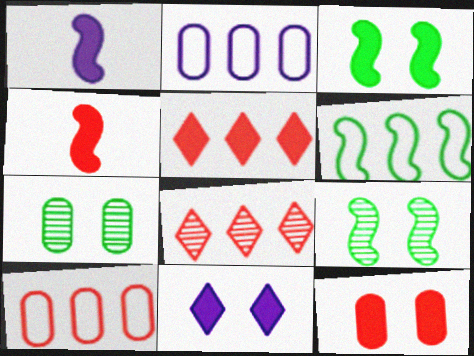[[3, 11, 12], 
[4, 5, 12]]